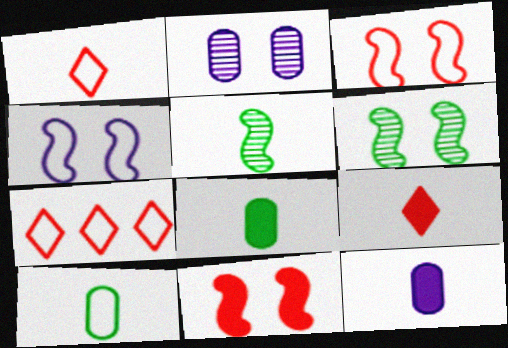[[1, 5, 12], 
[4, 6, 11], 
[4, 7, 10], 
[6, 7, 12]]